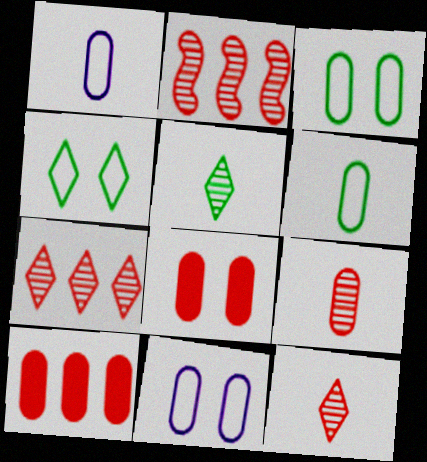[]